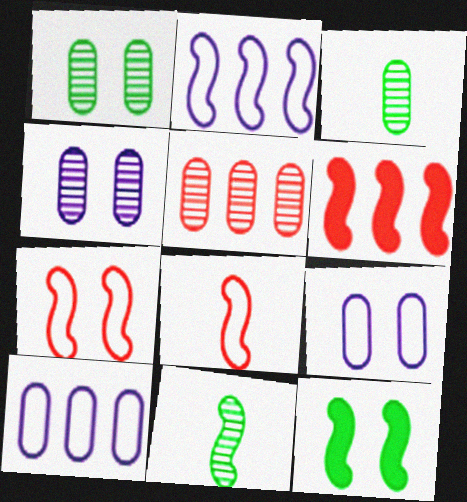[[3, 4, 5]]